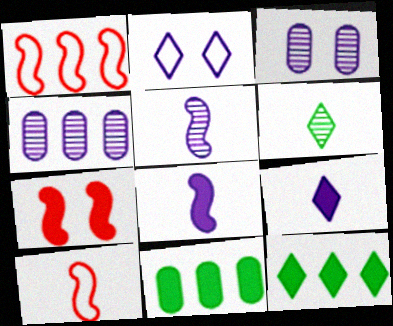[[1, 4, 12], 
[2, 4, 8], 
[3, 10, 12], 
[7, 9, 11]]